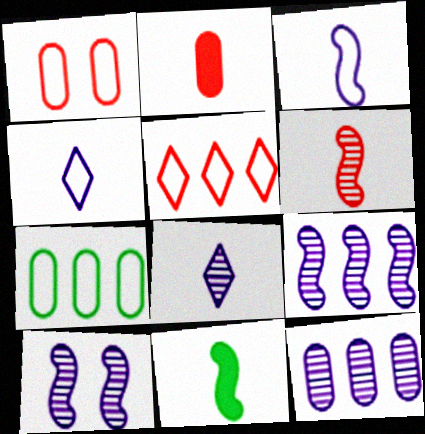[[3, 6, 11], 
[8, 10, 12]]